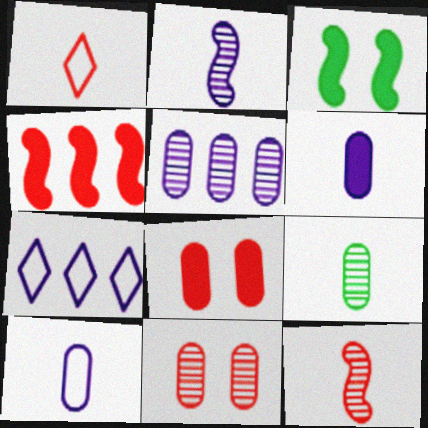[[1, 3, 5], 
[1, 4, 11], 
[5, 9, 11]]